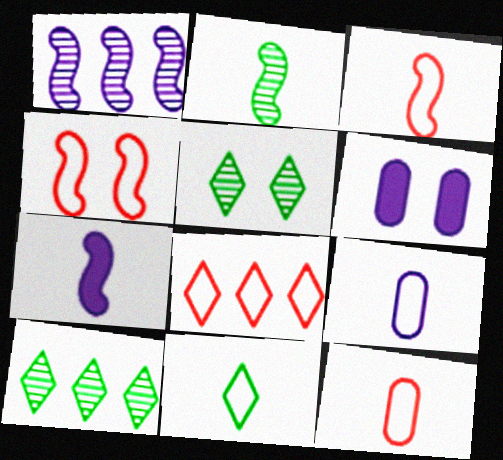[[2, 3, 7], 
[2, 6, 8], 
[3, 6, 10], 
[3, 9, 11], 
[4, 5, 6], 
[4, 8, 12]]